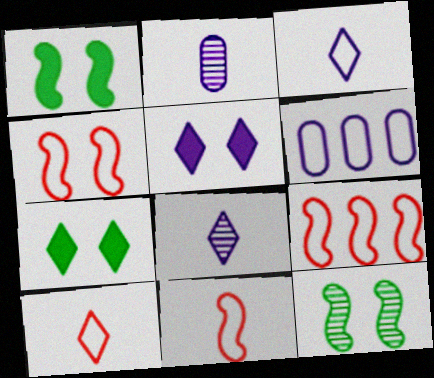[[2, 7, 9], 
[4, 9, 11]]